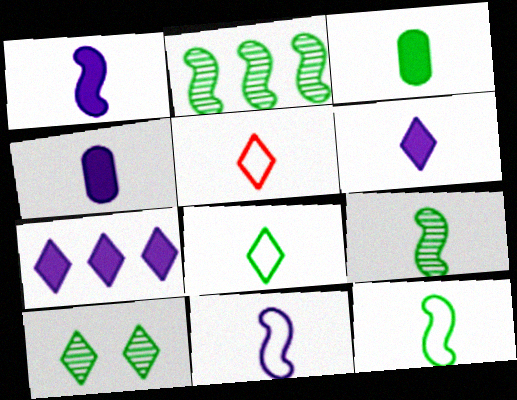[[1, 4, 6], 
[3, 8, 9], 
[4, 5, 9], 
[5, 7, 10]]